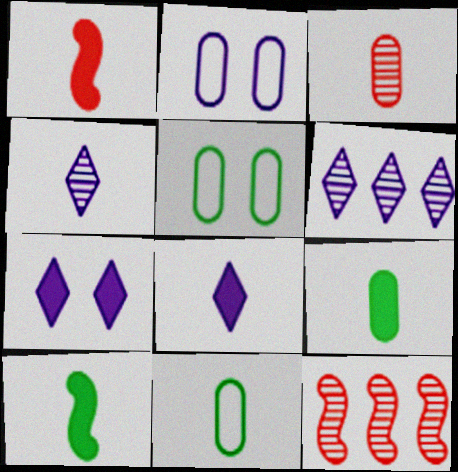[[1, 4, 11], 
[1, 5, 6], 
[1, 8, 9], 
[5, 8, 12], 
[7, 11, 12]]